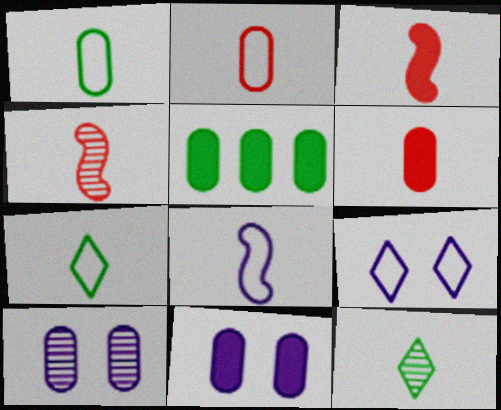[[2, 5, 10], 
[2, 7, 8], 
[4, 5, 9], 
[5, 6, 11], 
[6, 8, 12]]